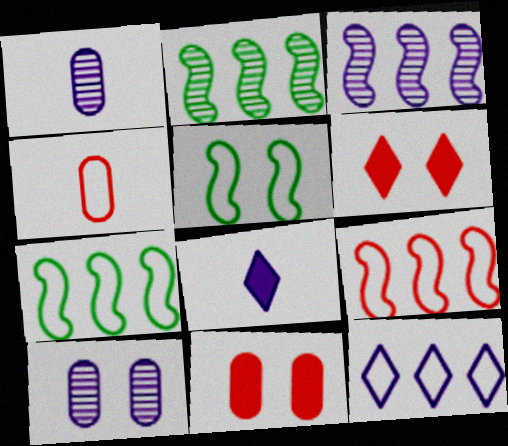[[1, 6, 7], 
[4, 5, 12], 
[5, 6, 10]]